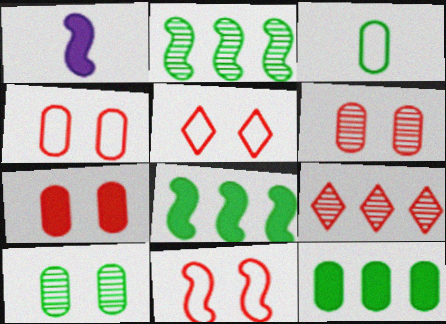[[1, 2, 11], 
[3, 10, 12], 
[4, 5, 11], 
[4, 6, 7]]